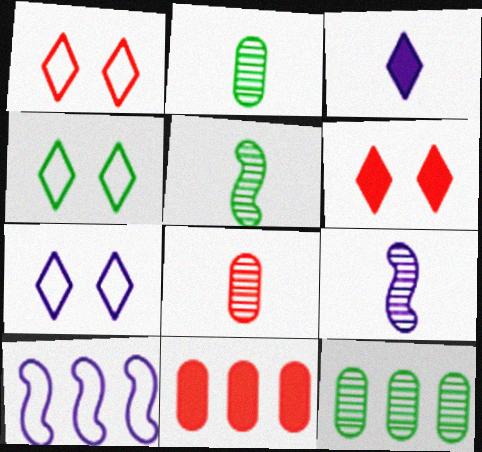[[1, 4, 7], 
[2, 6, 10], 
[4, 9, 11], 
[5, 7, 11]]